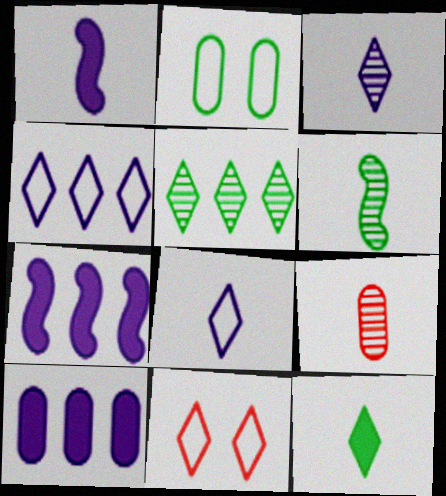[[2, 9, 10], 
[3, 6, 9], 
[6, 10, 11]]